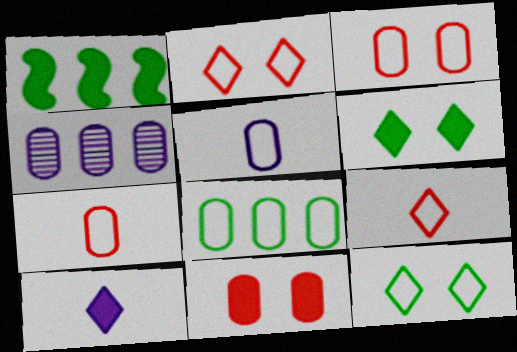[[1, 10, 11], 
[3, 5, 8]]